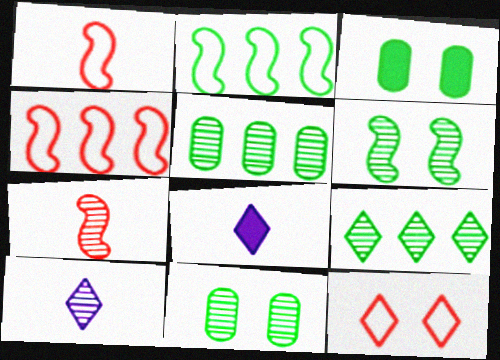[[3, 4, 10], 
[4, 8, 11], 
[8, 9, 12]]